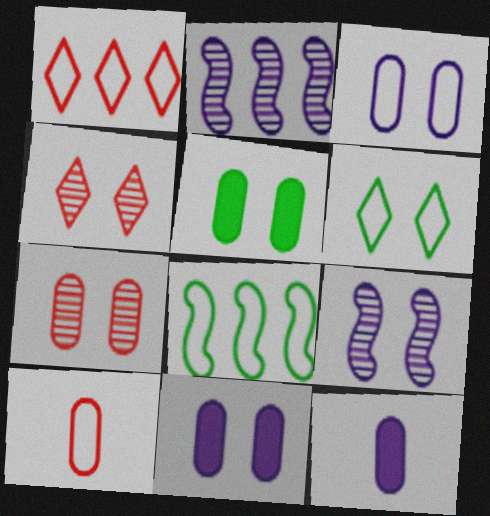[[3, 5, 7], 
[4, 8, 12]]